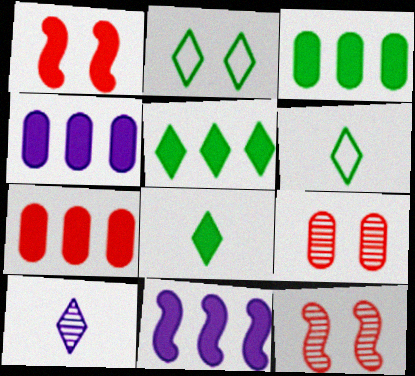[[1, 4, 8], 
[3, 4, 7], 
[4, 6, 12], 
[5, 7, 11], 
[6, 9, 11]]